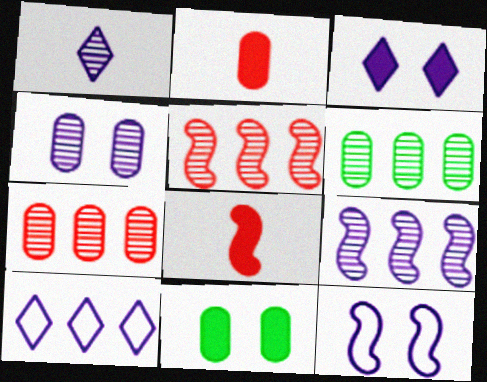[[1, 3, 10], 
[1, 4, 9], 
[3, 4, 12]]